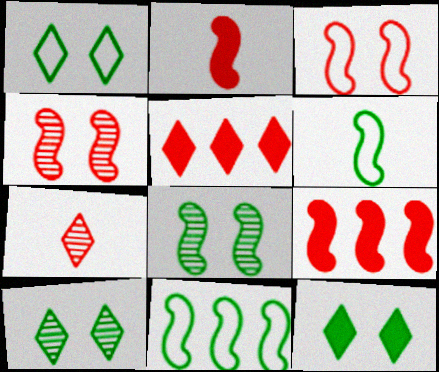[[1, 10, 12]]